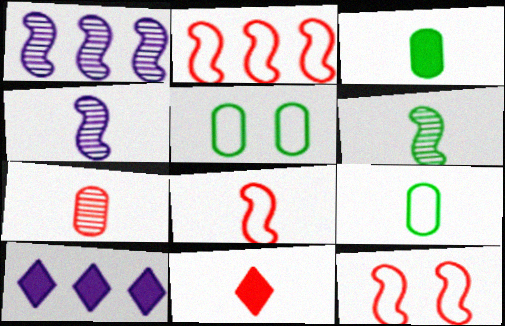[[1, 5, 11], 
[2, 8, 12], 
[4, 9, 11], 
[7, 8, 11]]